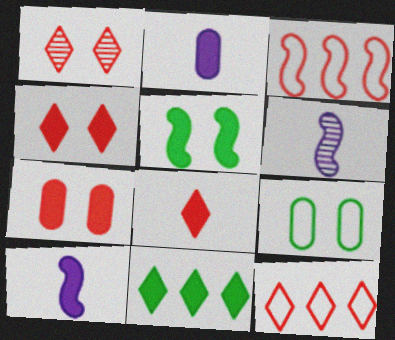[[1, 8, 12], 
[3, 5, 6], 
[7, 10, 11]]